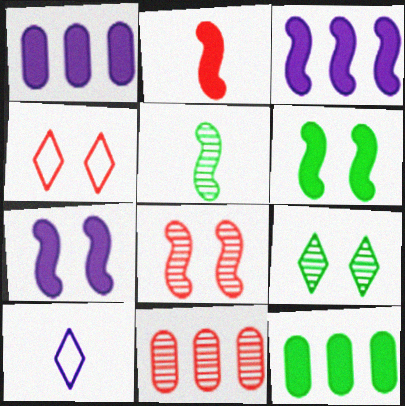[[1, 4, 5], 
[2, 3, 6], 
[2, 4, 11], 
[6, 10, 11], 
[8, 10, 12]]